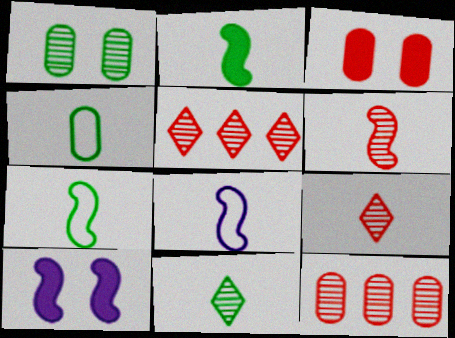[[2, 4, 11], 
[2, 6, 8], 
[4, 5, 10]]